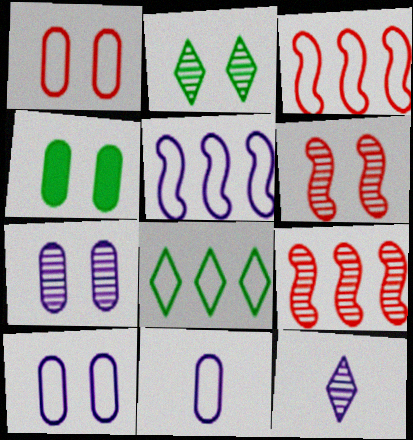[[1, 4, 7], 
[2, 6, 7], 
[3, 4, 12]]